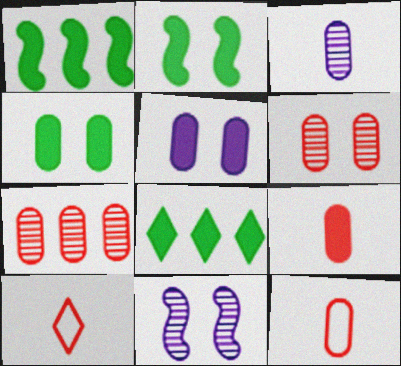[[8, 11, 12]]